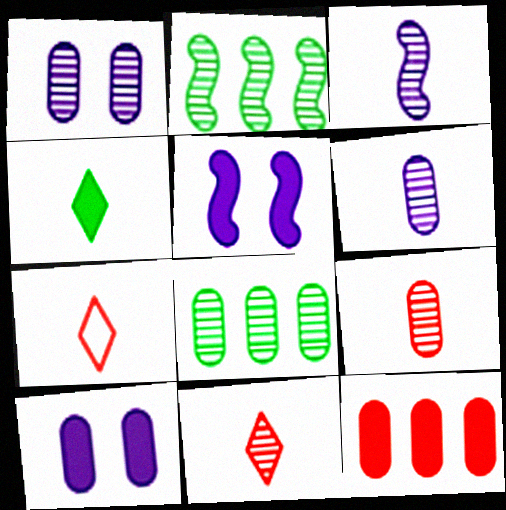[[1, 2, 11], 
[1, 8, 9], 
[2, 7, 10], 
[4, 5, 12], 
[5, 7, 8]]